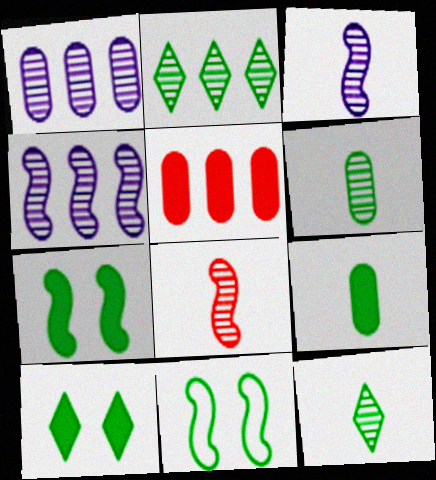[[2, 9, 11]]